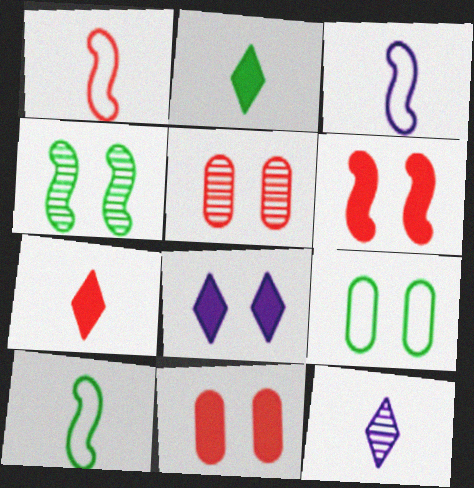[[1, 3, 10]]